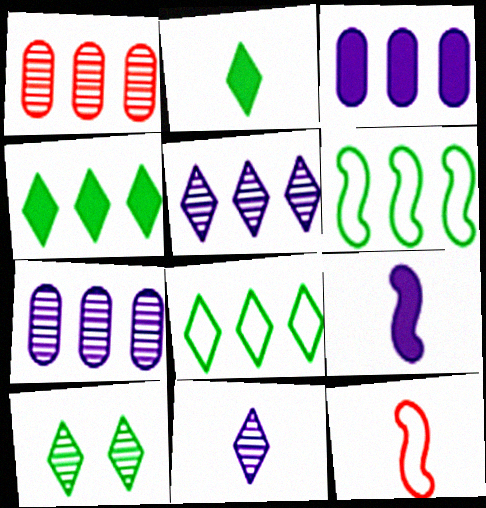[[2, 8, 10], 
[3, 10, 12]]